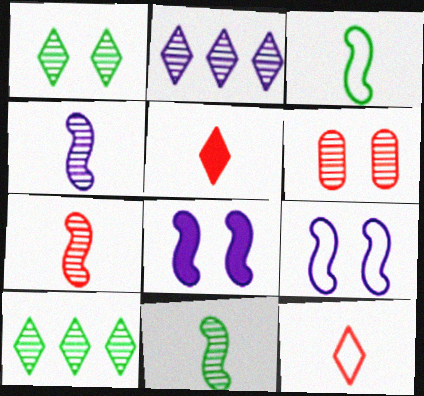[[2, 6, 11], 
[4, 6, 10], 
[4, 7, 11]]